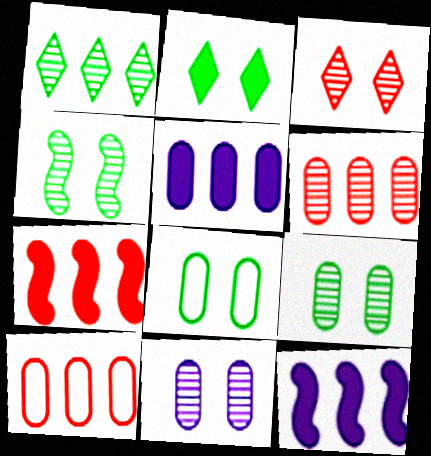[[1, 10, 12], 
[2, 4, 8], 
[3, 4, 11]]